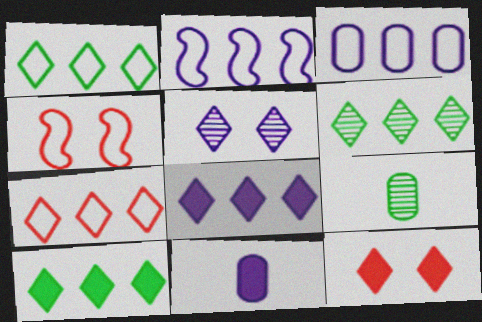[[1, 6, 10], 
[2, 5, 11], 
[2, 9, 12], 
[4, 6, 11], 
[4, 8, 9], 
[6, 7, 8]]